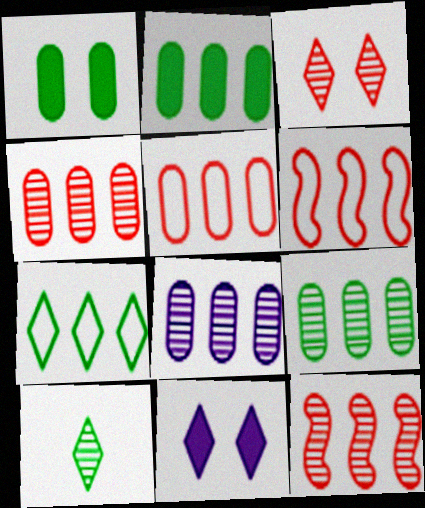[[2, 5, 8], 
[4, 8, 9]]